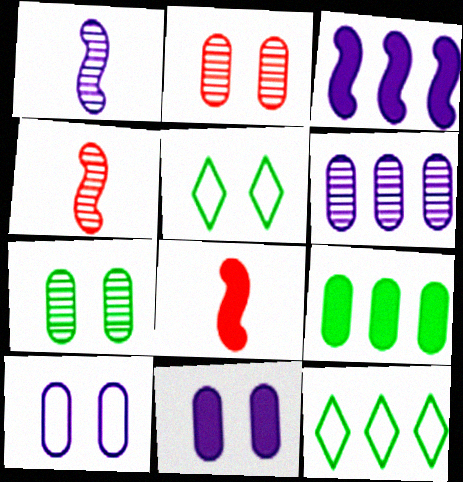[[4, 11, 12], 
[5, 6, 8]]